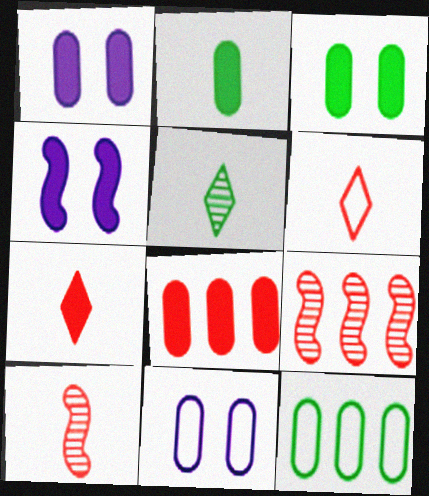[[1, 2, 8]]